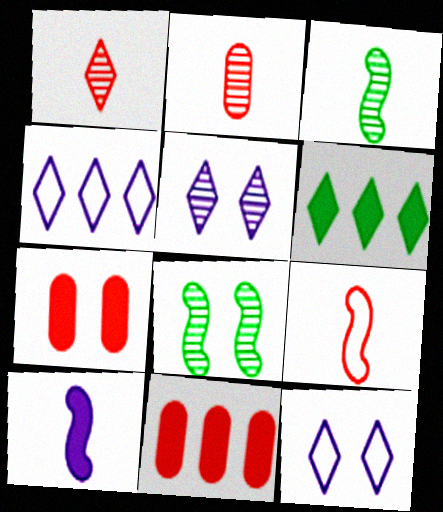[[1, 6, 12], 
[3, 4, 7], 
[3, 9, 10], 
[3, 11, 12], 
[6, 7, 10], 
[7, 8, 12]]